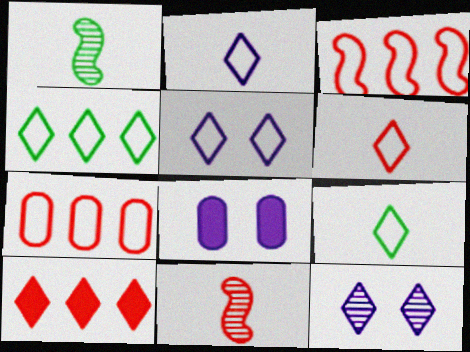[[2, 6, 9], 
[4, 5, 6], 
[4, 8, 11], 
[9, 10, 12]]